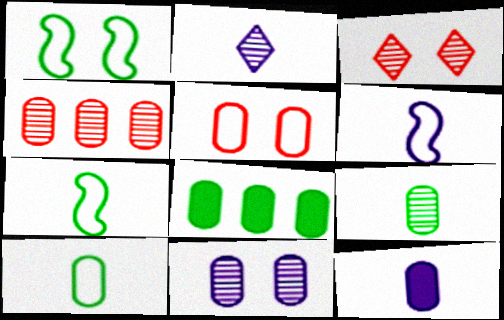[[2, 6, 12], 
[3, 6, 8], 
[4, 9, 11]]